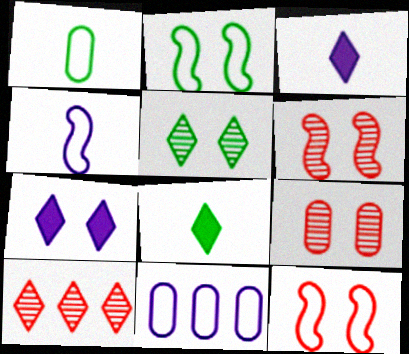[[2, 7, 9], 
[6, 8, 11]]